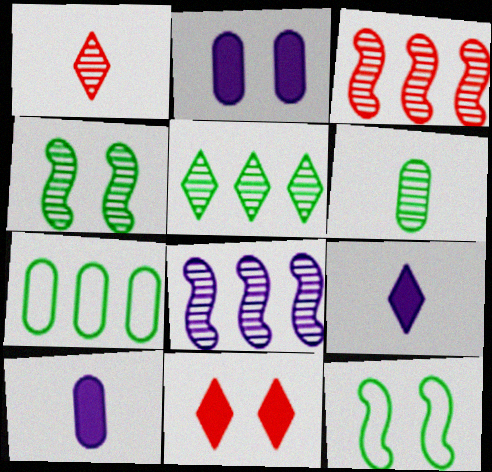[[4, 5, 6]]